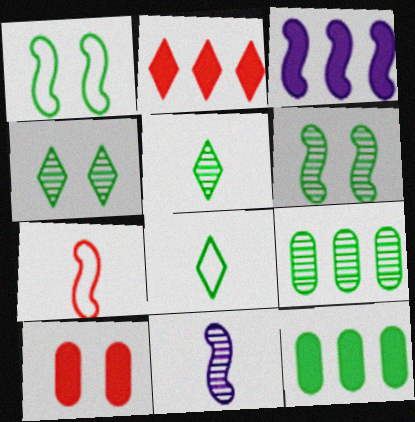[[1, 5, 12], 
[2, 3, 12], 
[3, 6, 7], 
[5, 6, 9], 
[6, 8, 12]]